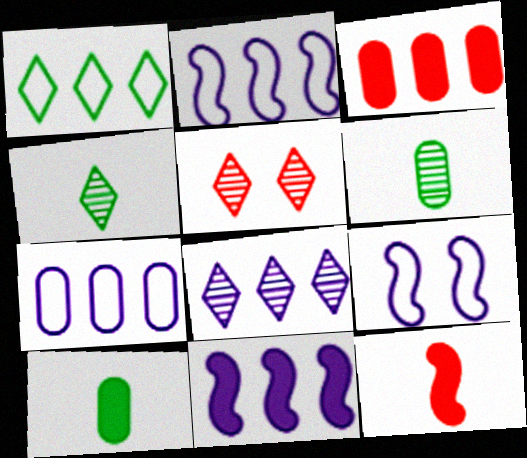[[2, 5, 10], 
[3, 4, 9], 
[4, 5, 8], 
[7, 8, 11]]